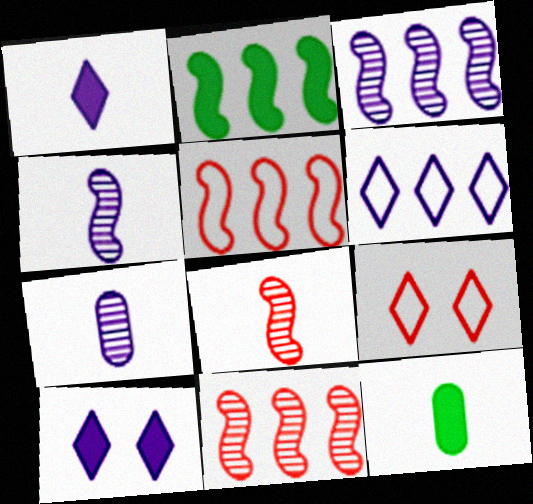[[2, 3, 5], 
[2, 7, 9], 
[3, 9, 12]]